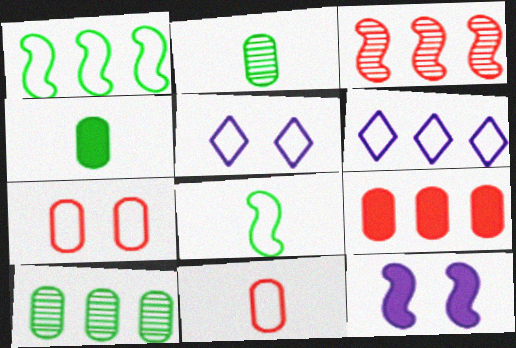[[1, 5, 11], 
[3, 4, 5], 
[3, 8, 12], 
[6, 7, 8]]